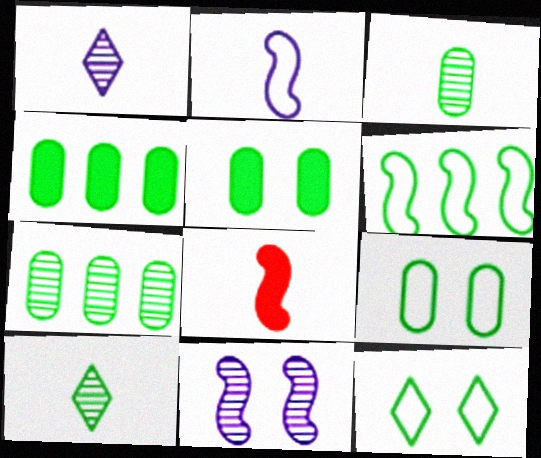[[3, 4, 9], 
[5, 6, 10], 
[6, 8, 11]]